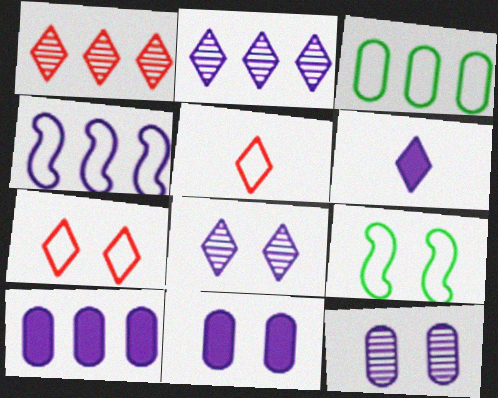[[2, 4, 10], 
[4, 6, 12]]